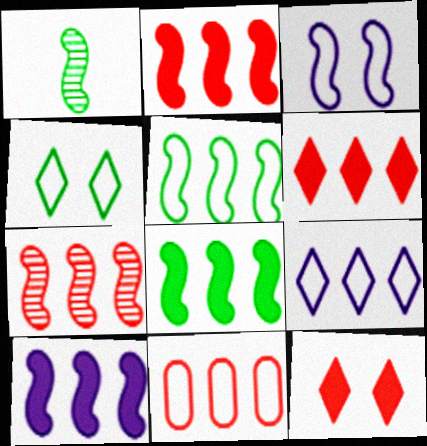[[1, 2, 3], 
[2, 8, 10], 
[5, 7, 10], 
[5, 9, 11], 
[6, 7, 11]]